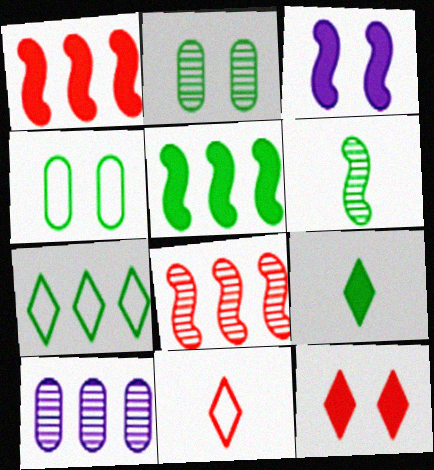[[1, 7, 10]]